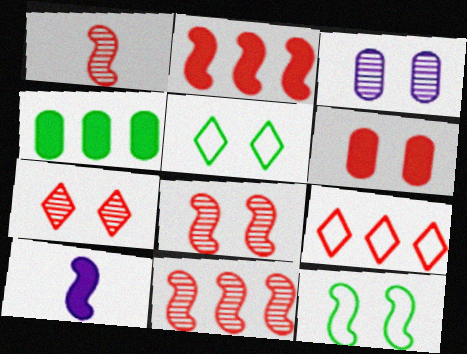[[1, 6, 9], 
[1, 8, 11], 
[10, 11, 12]]